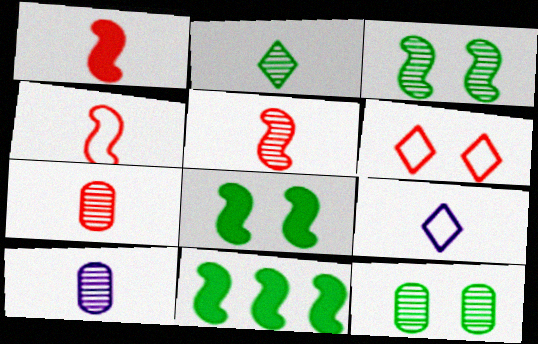[[1, 4, 5], 
[2, 5, 10], 
[6, 10, 11]]